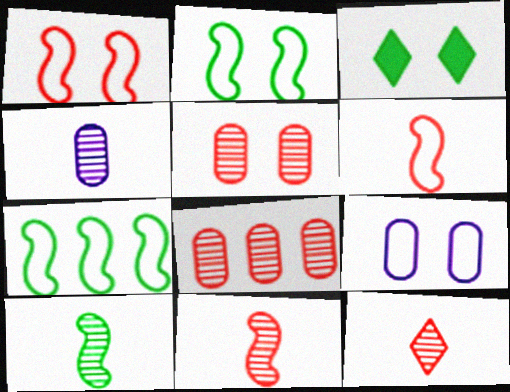[[4, 10, 12]]